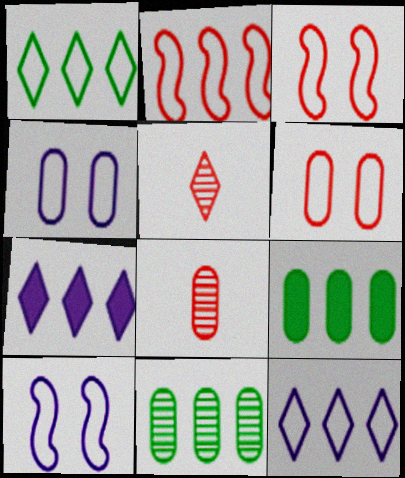[[2, 7, 11], 
[4, 8, 9], 
[5, 9, 10]]